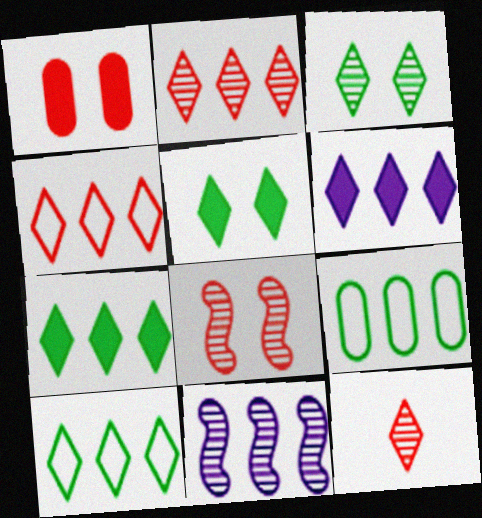[[2, 6, 10]]